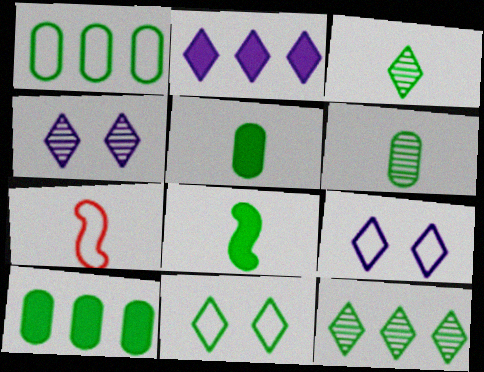[[1, 7, 9], 
[4, 7, 10]]